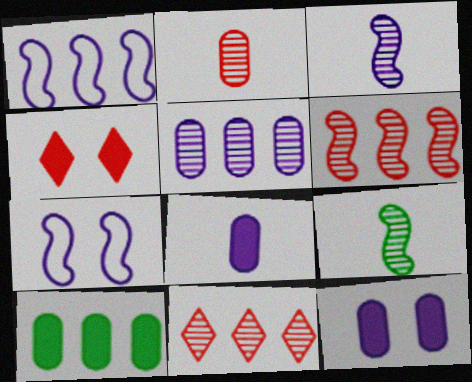[[1, 10, 11]]